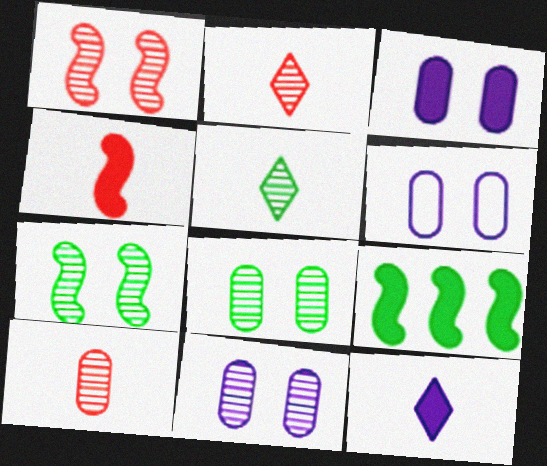[[2, 6, 9], 
[3, 6, 11]]